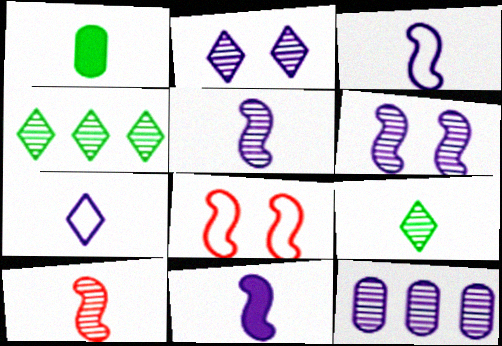[[1, 7, 10], 
[2, 5, 12], 
[3, 5, 11]]